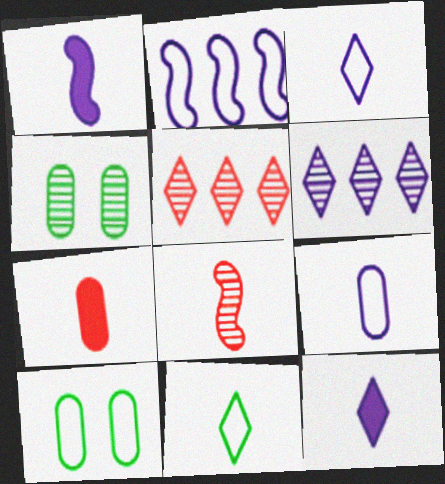[[1, 5, 10], 
[4, 6, 8]]